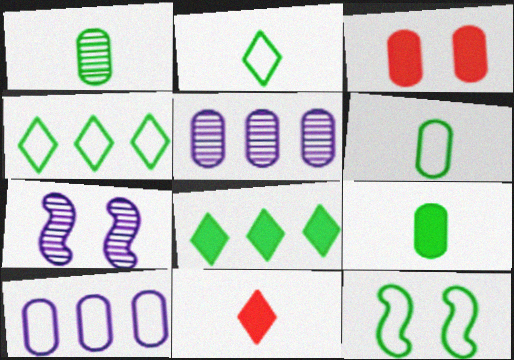[[1, 3, 10], 
[1, 6, 9], 
[1, 8, 12], 
[3, 5, 6], 
[4, 6, 12], 
[5, 11, 12]]